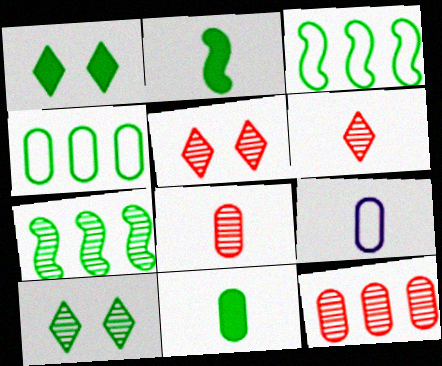[[2, 4, 10], 
[2, 6, 9], 
[3, 10, 11], 
[8, 9, 11]]